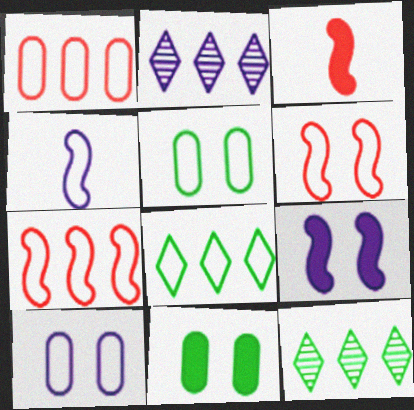[[2, 3, 5], 
[3, 10, 12]]